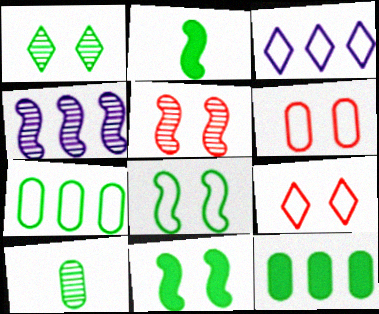[[1, 2, 7]]